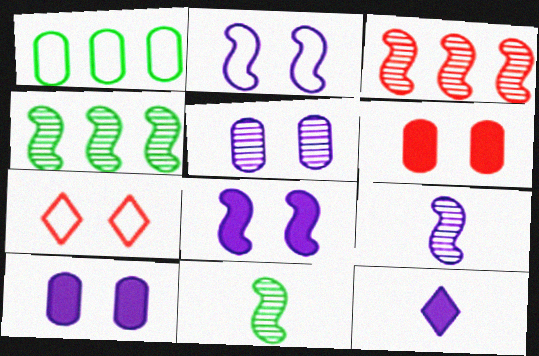[]